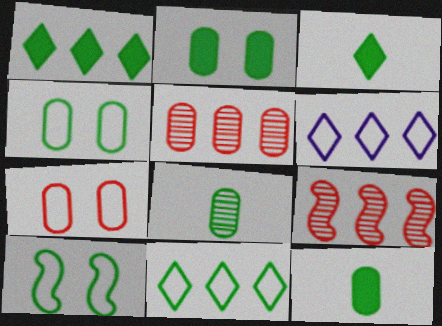[[1, 8, 10]]